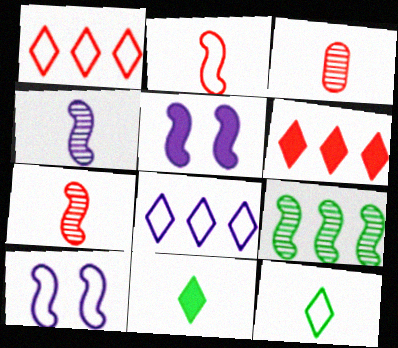[[2, 5, 9]]